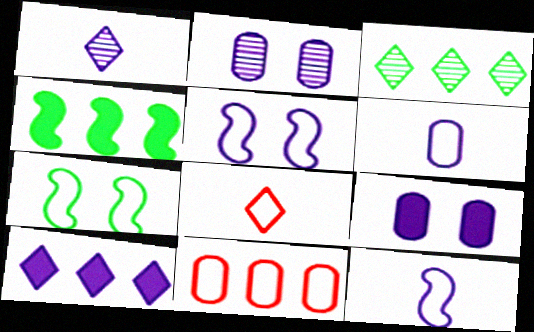[[2, 4, 8], 
[2, 10, 12]]